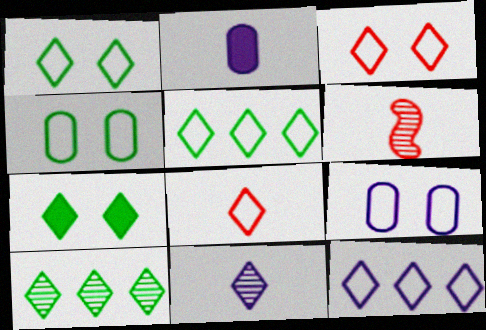[[1, 8, 12]]